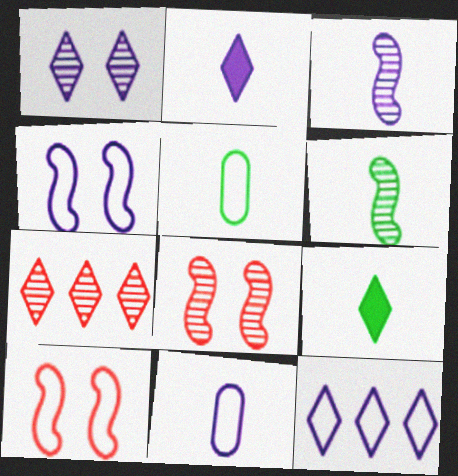[[1, 2, 12], 
[2, 3, 11], 
[4, 11, 12], 
[5, 6, 9], 
[5, 10, 12]]